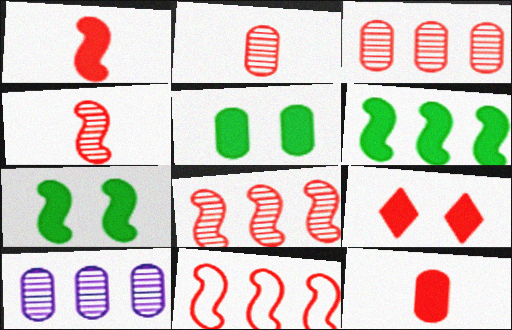[[2, 9, 11]]